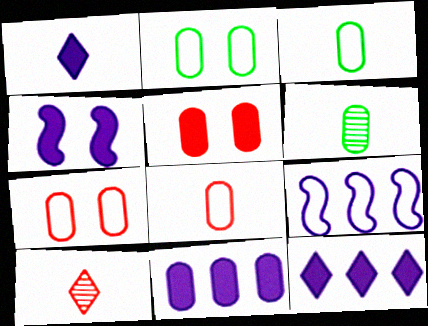[[1, 4, 11], 
[6, 7, 11]]